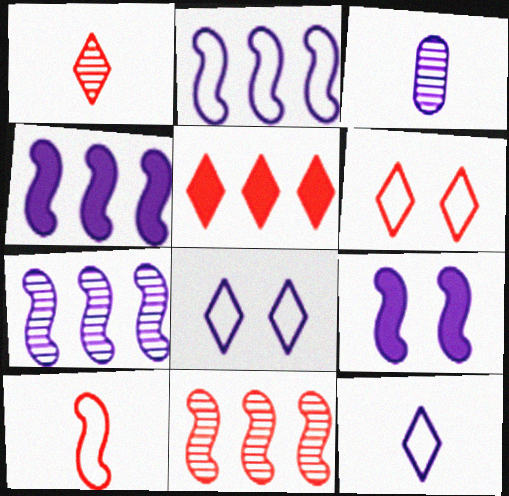[[1, 5, 6], 
[2, 4, 7], 
[3, 4, 8]]